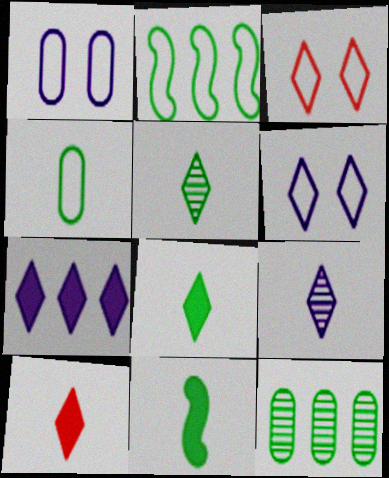[[3, 5, 7], 
[4, 5, 11], 
[6, 7, 9]]